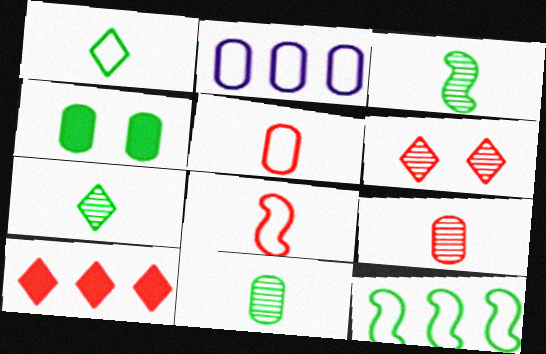[[2, 4, 9], 
[3, 7, 11], 
[4, 7, 12]]